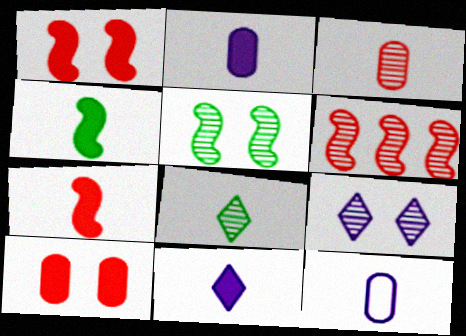[[7, 8, 12]]